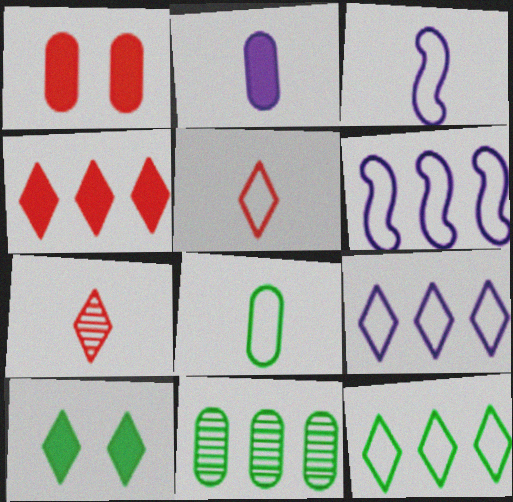[[3, 5, 8], 
[4, 6, 11], 
[7, 9, 10]]